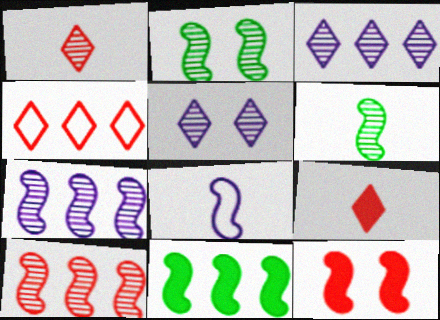[]